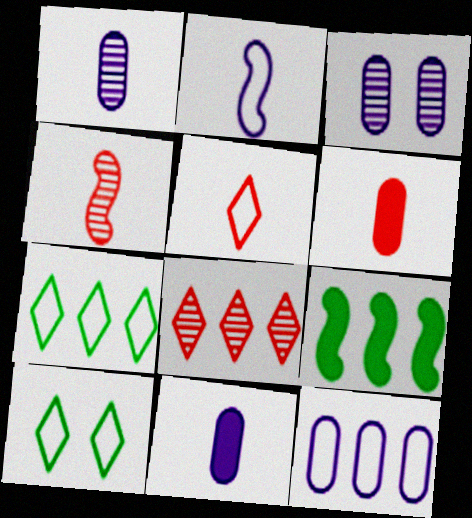[[3, 5, 9], 
[3, 11, 12], 
[4, 5, 6], 
[8, 9, 12]]